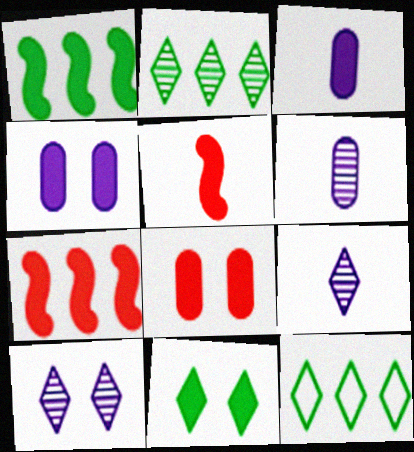[[3, 7, 11]]